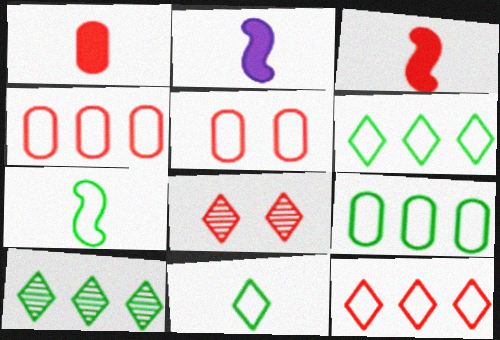[[2, 5, 10], 
[2, 8, 9], 
[3, 4, 8]]